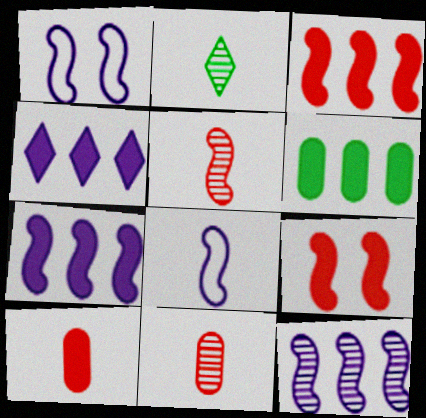[[2, 8, 10], 
[3, 4, 6]]